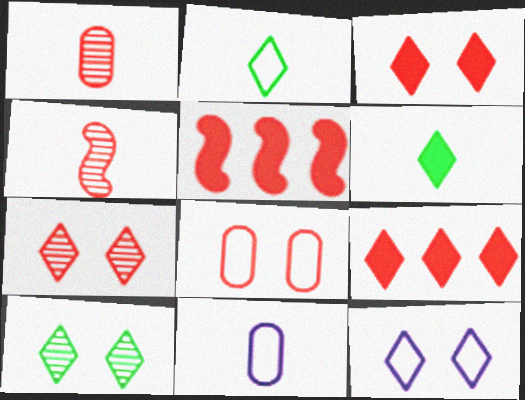[[3, 10, 12], 
[4, 6, 11], 
[4, 8, 9], 
[5, 10, 11]]